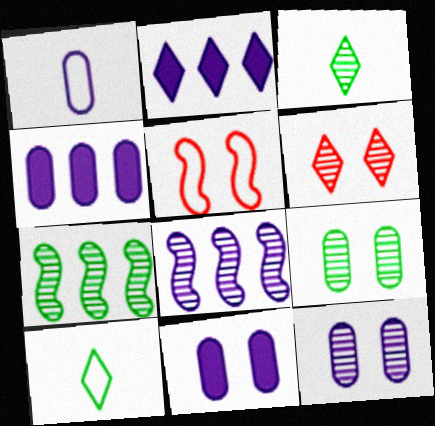[[1, 4, 12], 
[2, 6, 10], 
[3, 4, 5], 
[3, 7, 9]]